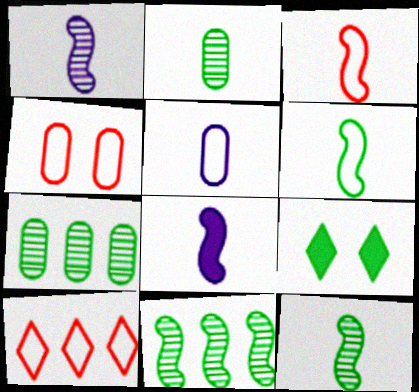[[3, 4, 10], 
[3, 8, 12], 
[6, 7, 9]]